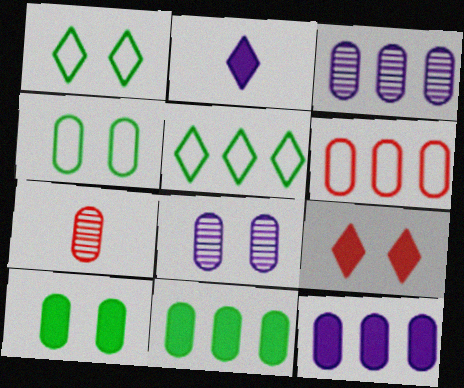[[3, 6, 11], 
[4, 7, 12]]